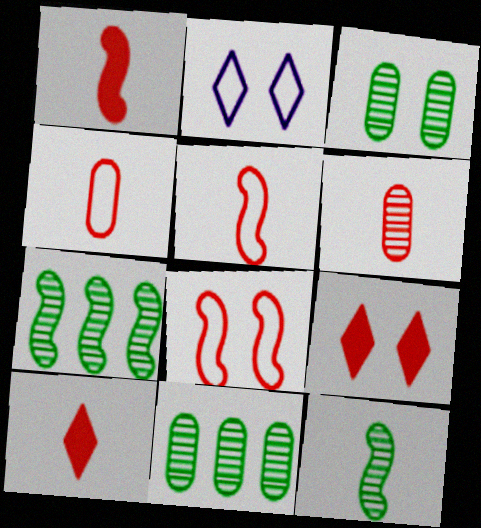[[1, 2, 11], 
[5, 6, 10]]